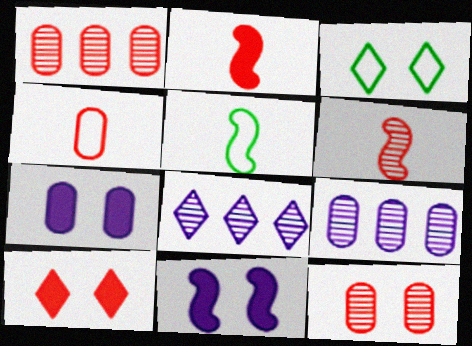[[2, 3, 9], 
[3, 11, 12], 
[5, 9, 10]]